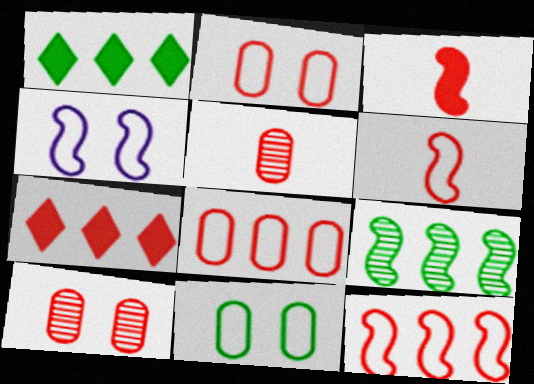[[1, 4, 5], 
[3, 4, 9], 
[6, 7, 10]]